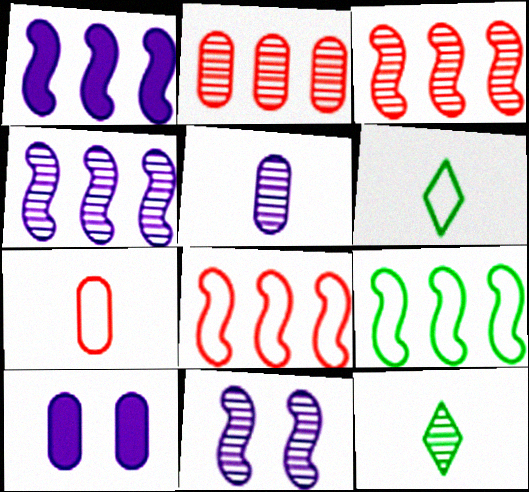[[1, 3, 9], 
[2, 11, 12], 
[3, 6, 10], 
[8, 10, 12]]